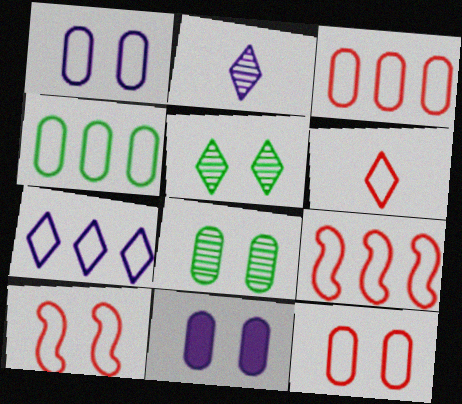[[3, 6, 10], 
[4, 7, 9], 
[5, 10, 11], 
[6, 9, 12], 
[8, 11, 12]]